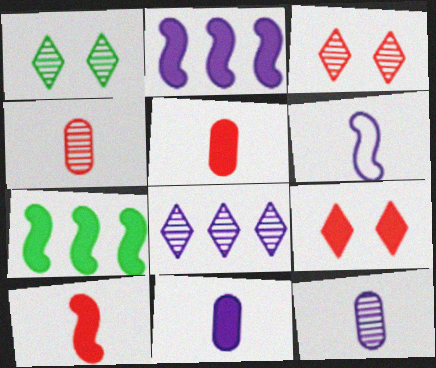[[7, 9, 11]]